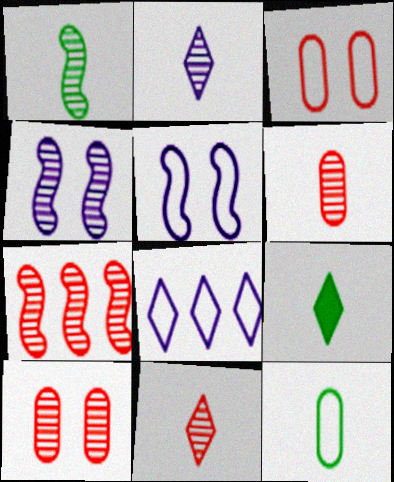[[1, 2, 6], 
[1, 4, 7], 
[1, 9, 12], 
[7, 10, 11]]